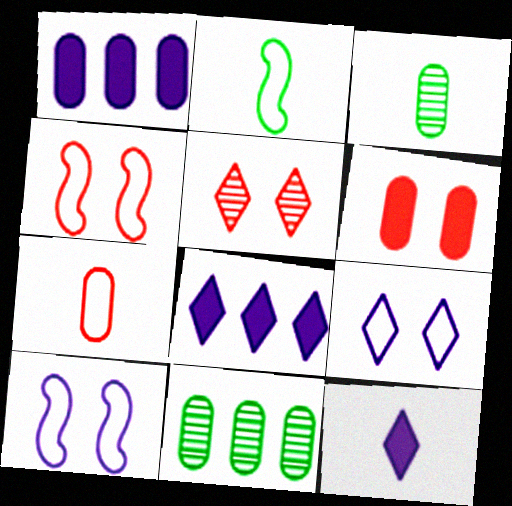[[1, 2, 5], 
[3, 4, 8], 
[4, 5, 6], 
[4, 11, 12]]